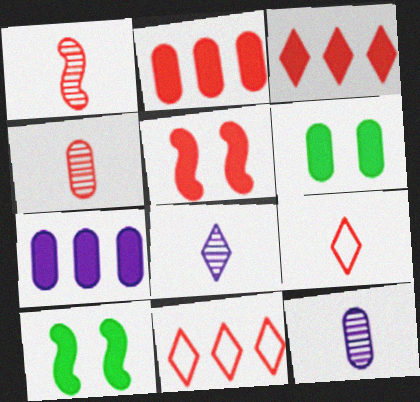[[4, 5, 11], 
[10, 11, 12]]